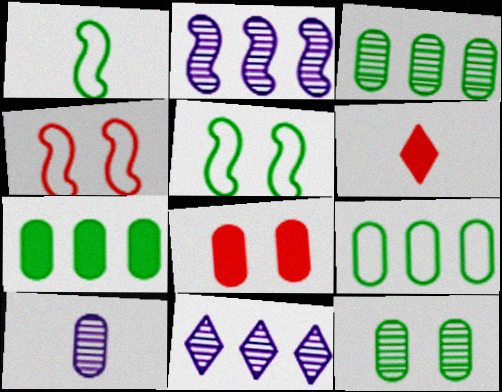[[1, 6, 10], 
[1, 8, 11], 
[3, 7, 9], 
[8, 9, 10]]